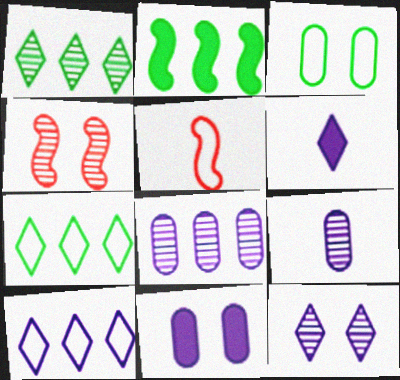[[1, 4, 9], 
[1, 5, 11], 
[3, 5, 10], 
[6, 10, 12]]